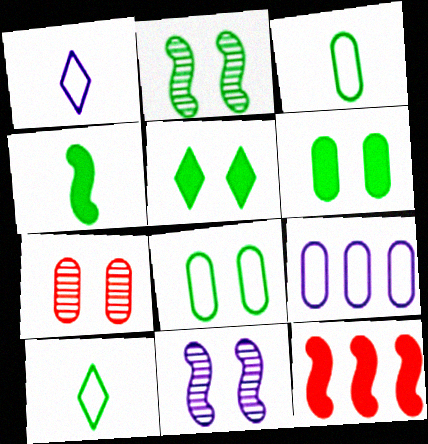[[2, 5, 8]]